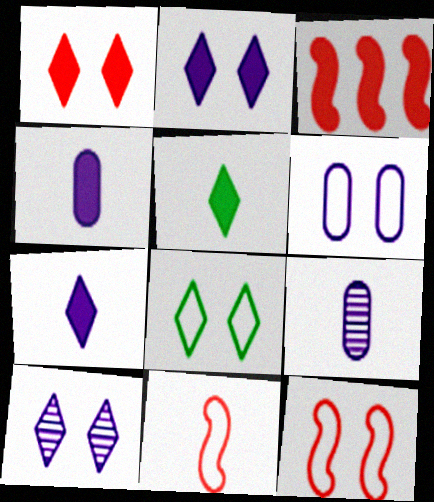[[1, 8, 10], 
[3, 8, 9], 
[5, 9, 11], 
[6, 8, 12]]